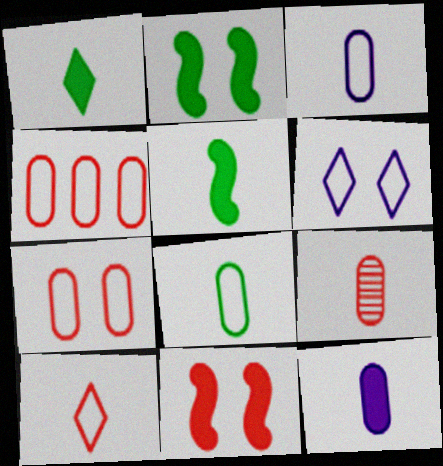[[8, 9, 12]]